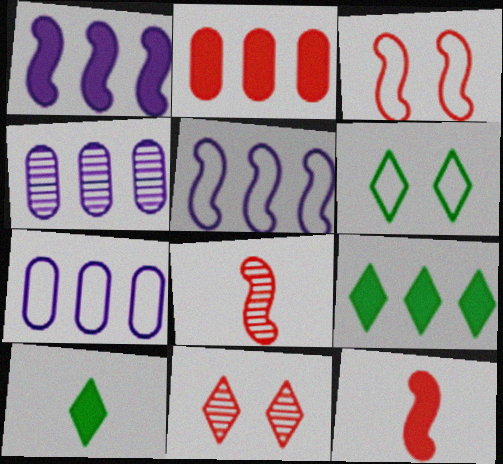[[1, 2, 9], 
[3, 4, 10], 
[4, 6, 12]]